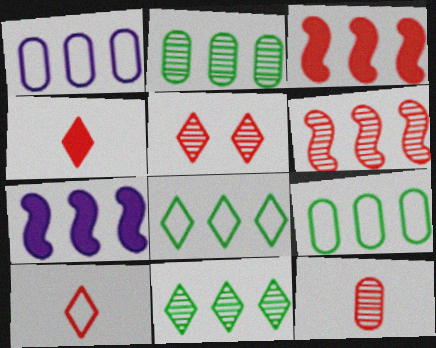[[1, 3, 11], 
[5, 6, 12]]